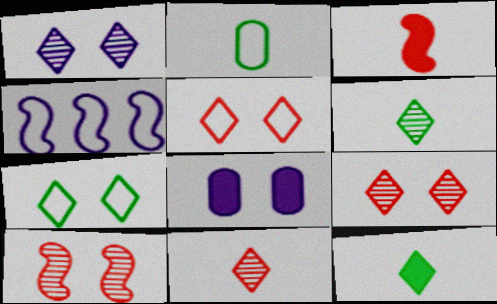[[2, 4, 5], 
[7, 8, 10]]